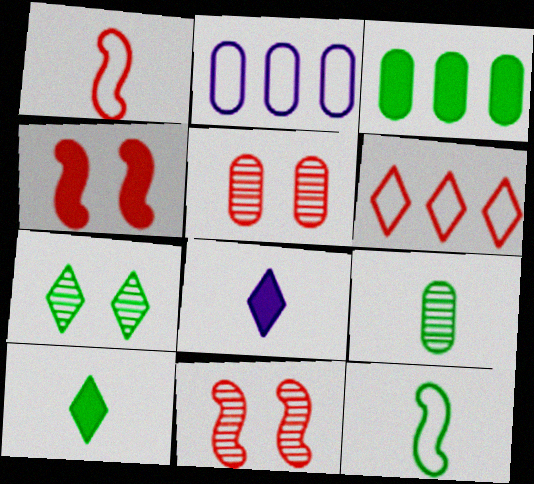[[1, 8, 9], 
[2, 10, 11], 
[3, 4, 8], 
[3, 7, 12], 
[6, 7, 8], 
[9, 10, 12]]